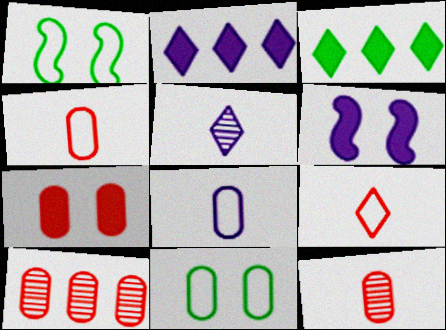[[1, 2, 12], 
[4, 7, 10]]